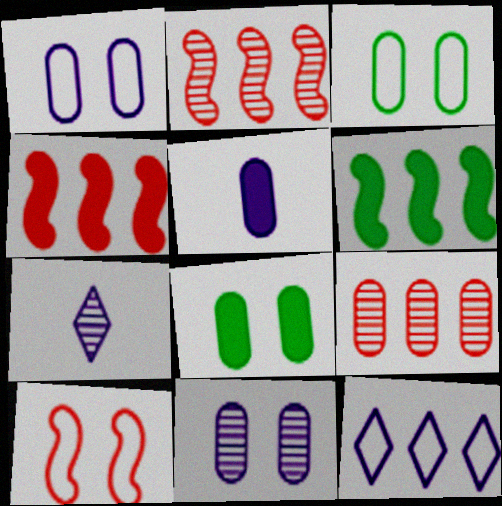[[3, 4, 7], 
[3, 5, 9], 
[6, 9, 12]]